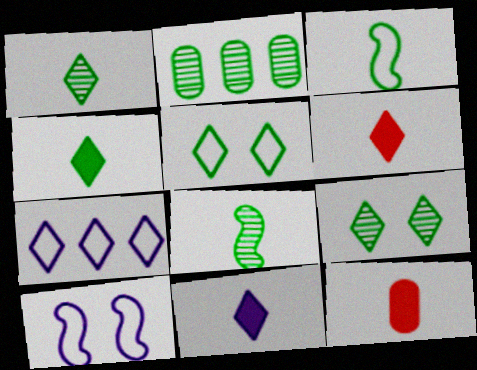[[2, 6, 10], 
[2, 8, 9], 
[4, 6, 11], 
[6, 7, 9]]